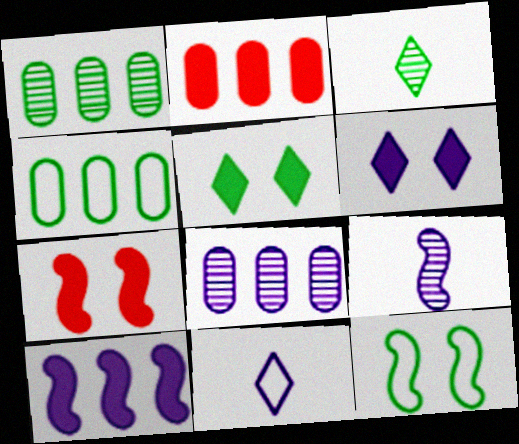[[1, 7, 11], 
[2, 4, 8]]